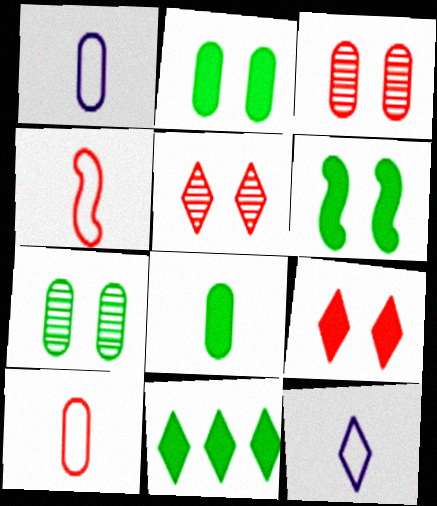[[5, 11, 12], 
[6, 8, 11]]